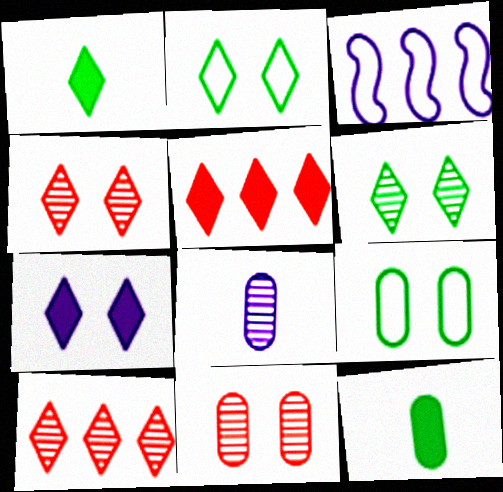[[1, 3, 11], 
[1, 5, 7], 
[2, 4, 7], 
[3, 4, 12], 
[3, 7, 8]]